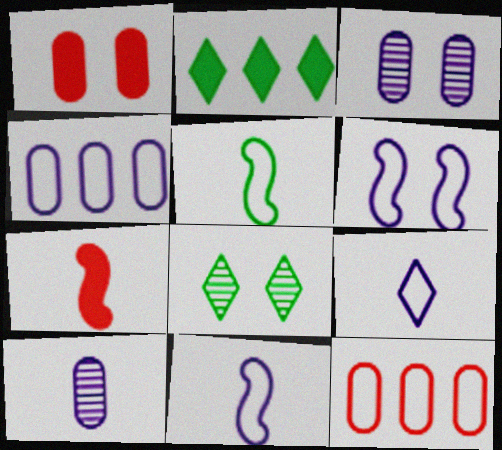[[1, 6, 8], 
[4, 6, 9], 
[4, 7, 8]]